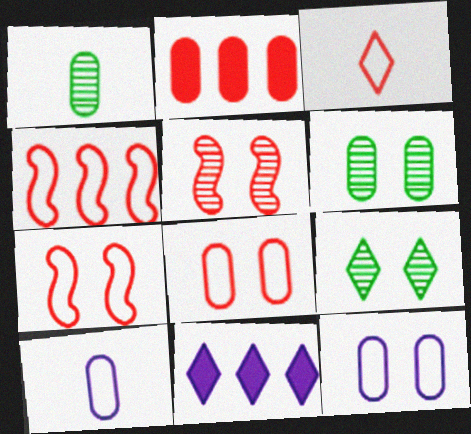[[1, 2, 12], 
[1, 7, 11], 
[2, 3, 5], 
[2, 6, 10], 
[3, 4, 8], 
[3, 9, 11]]